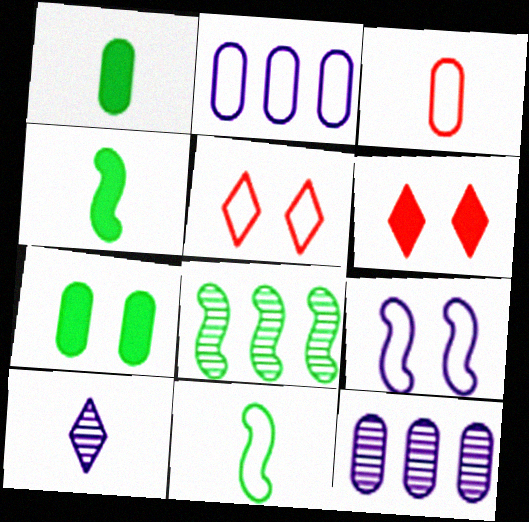[[2, 5, 11], 
[3, 4, 10], 
[3, 7, 12], 
[4, 5, 12], 
[6, 11, 12]]